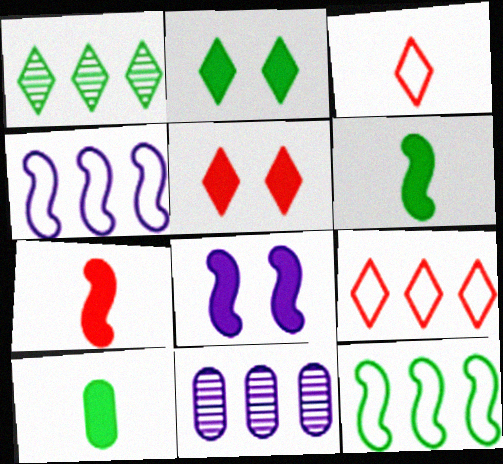[]